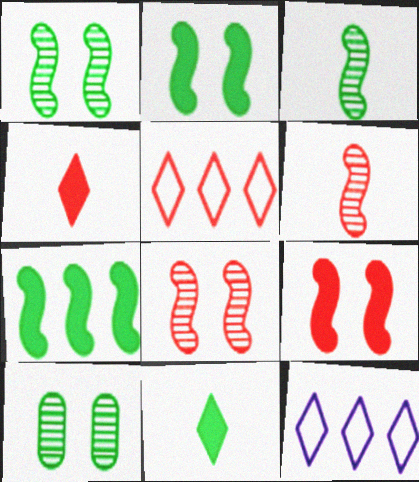[]